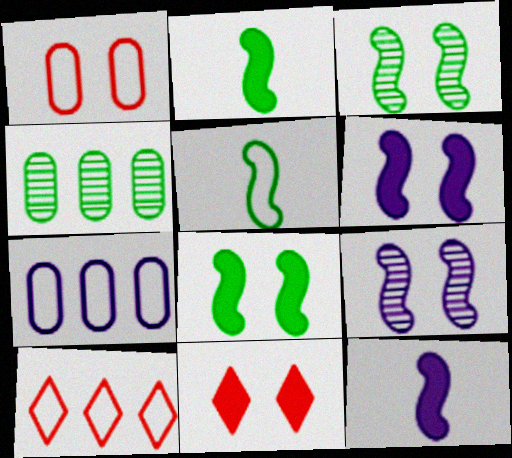[]